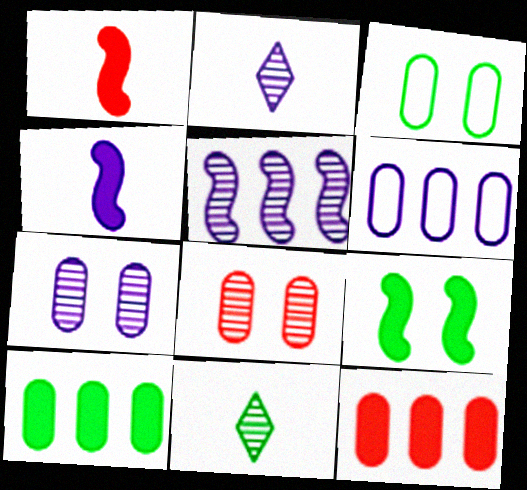[[2, 5, 7], 
[5, 8, 11]]